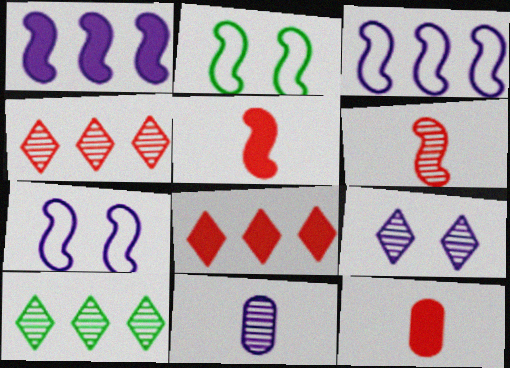[[1, 2, 6], 
[2, 8, 11], 
[7, 10, 12]]